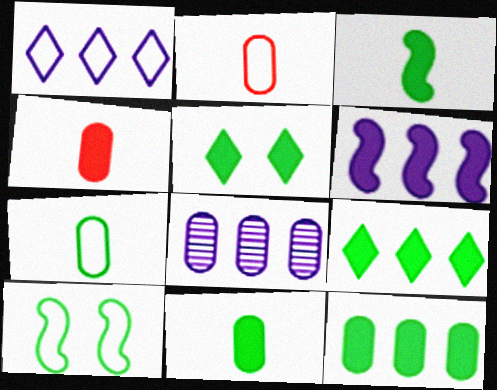[[1, 2, 10], 
[1, 6, 8], 
[3, 5, 12], 
[4, 5, 6]]